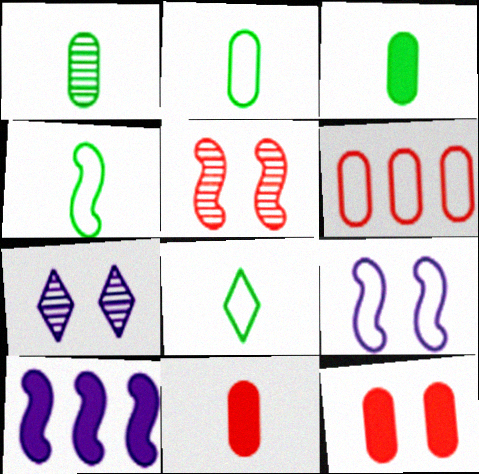[[1, 2, 3], 
[2, 4, 8], 
[4, 5, 10], 
[6, 8, 9]]